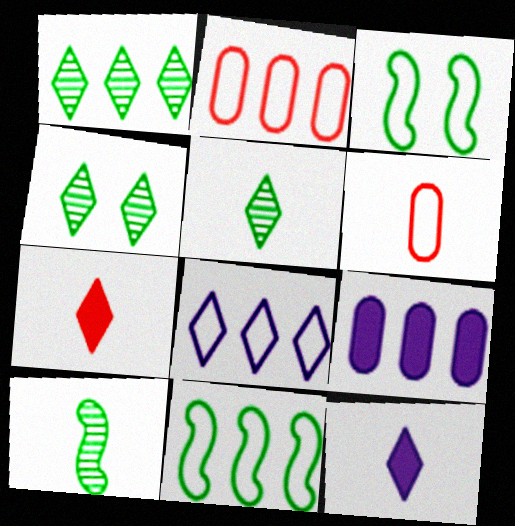[[1, 4, 5], 
[2, 8, 11], 
[3, 6, 8], 
[4, 7, 8], 
[6, 10, 12]]